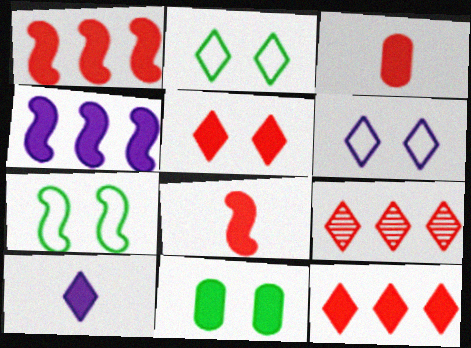[[1, 3, 5], 
[1, 10, 11], 
[2, 9, 10]]